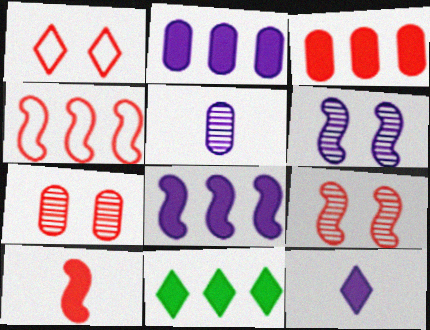[[3, 8, 11], 
[4, 9, 10]]